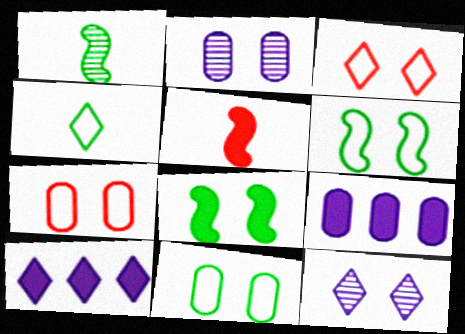[[1, 3, 9], 
[1, 7, 10], 
[2, 3, 8], 
[7, 8, 12]]